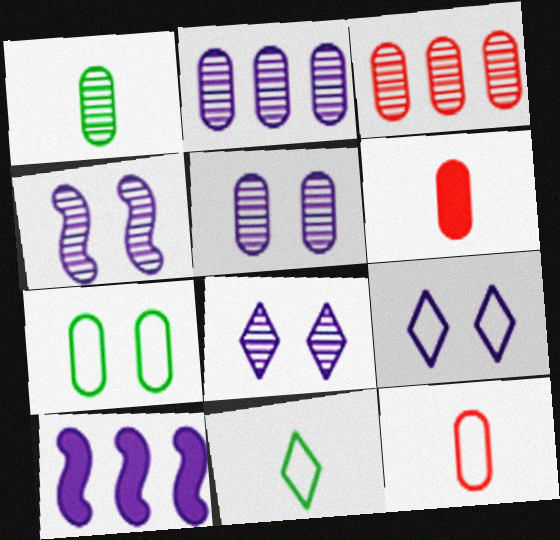[[1, 3, 5], 
[2, 6, 7], 
[4, 5, 8]]